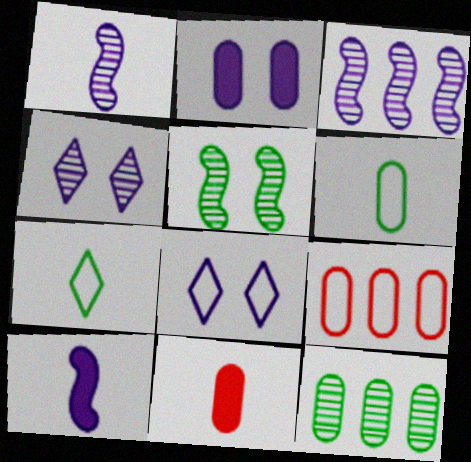[[1, 7, 11]]